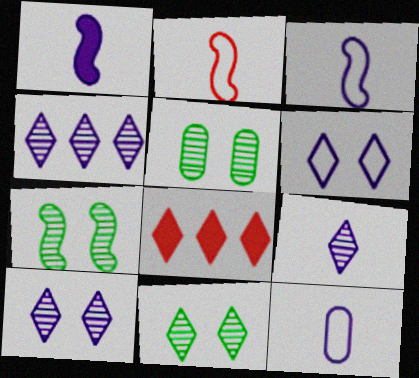[[1, 9, 12], 
[3, 5, 8], 
[4, 9, 10], 
[5, 7, 11], 
[7, 8, 12]]